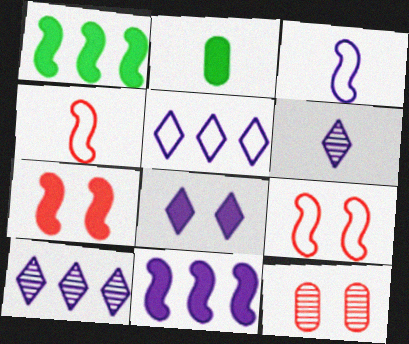[[2, 4, 6], 
[2, 9, 10], 
[5, 6, 8]]